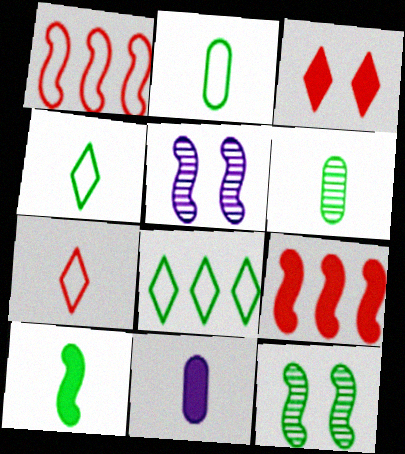[[1, 5, 10], 
[4, 6, 10]]